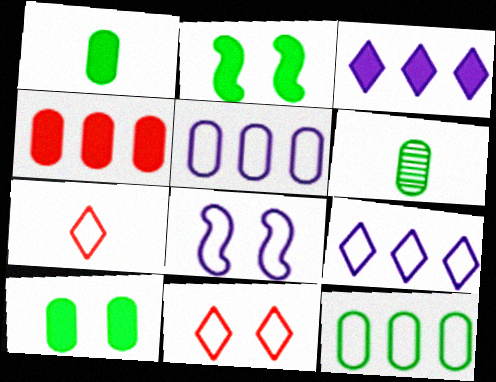[[6, 10, 12], 
[7, 8, 12]]